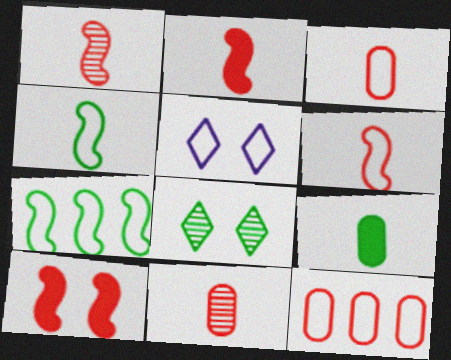[[1, 2, 6], 
[3, 5, 7], 
[4, 5, 12], 
[7, 8, 9]]